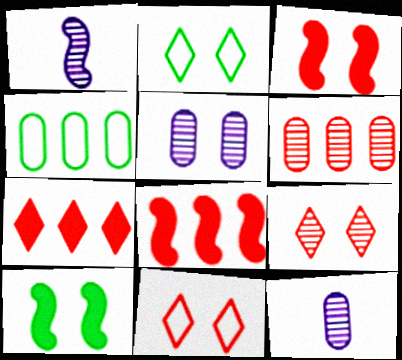[[2, 3, 5], 
[2, 8, 12], 
[5, 10, 11]]